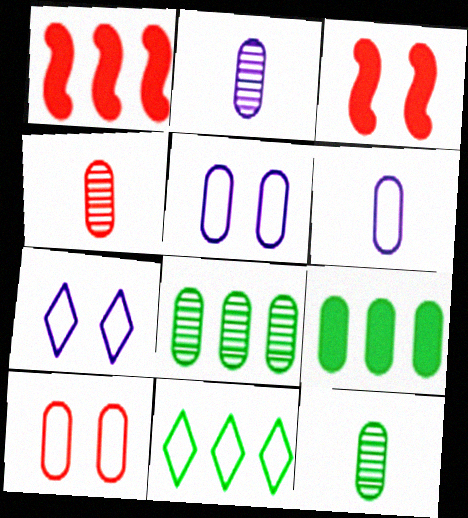[[1, 7, 12], 
[2, 3, 11], 
[2, 4, 12], 
[2, 9, 10], 
[4, 5, 9]]